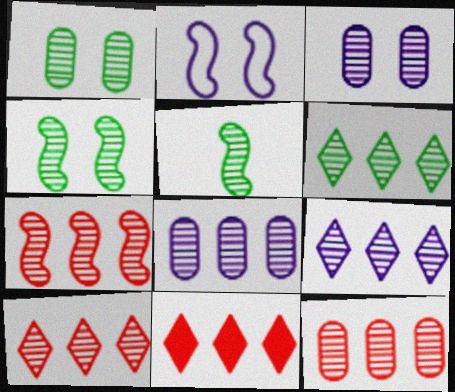[[1, 5, 6], 
[3, 5, 10], 
[6, 7, 8], 
[6, 9, 10], 
[7, 10, 12]]